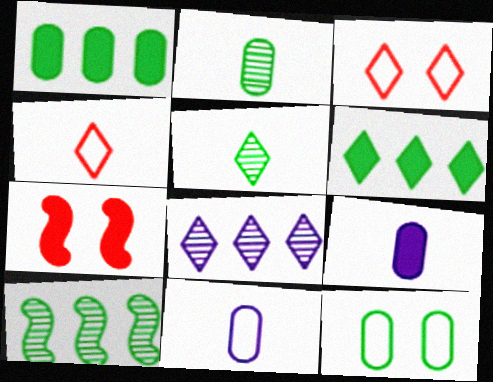[[1, 2, 12], 
[3, 9, 10], 
[6, 7, 9]]